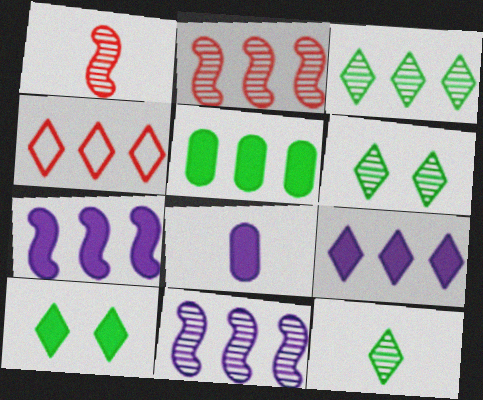[[3, 4, 9], 
[3, 6, 12], 
[4, 5, 11]]